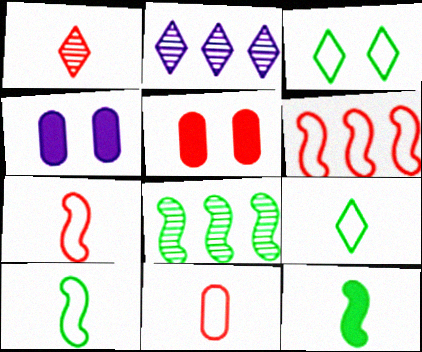[[1, 5, 6], 
[2, 5, 10]]